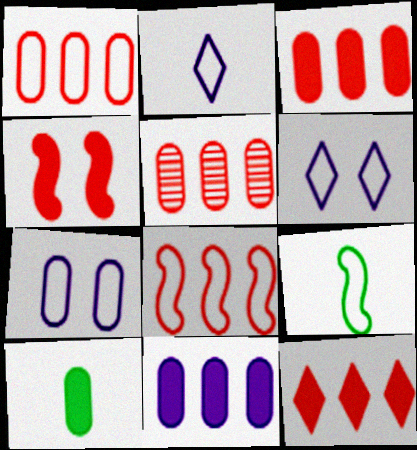[[1, 3, 5], 
[1, 6, 9], 
[5, 7, 10], 
[5, 8, 12]]